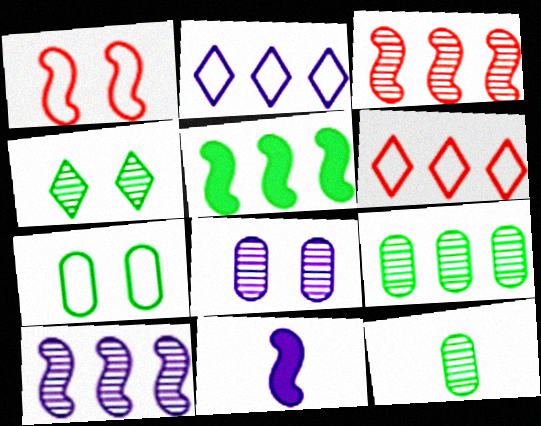[[2, 8, 11]]